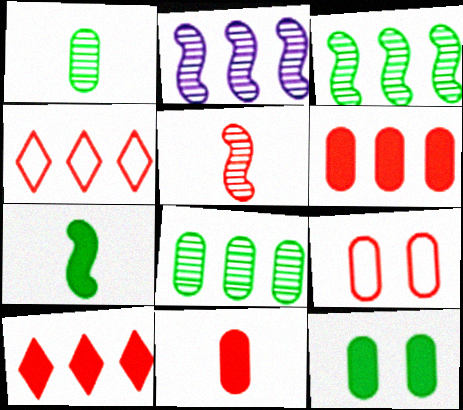[[5, 9, 10]]